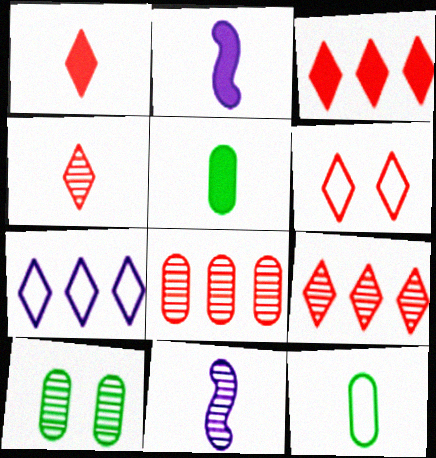[[1, 2, 5], 
[1, 6, 9], 
[1, 11, 12], 
[2, 4, 12], 
[3, 4, 6], 
[9, 10, 11]]